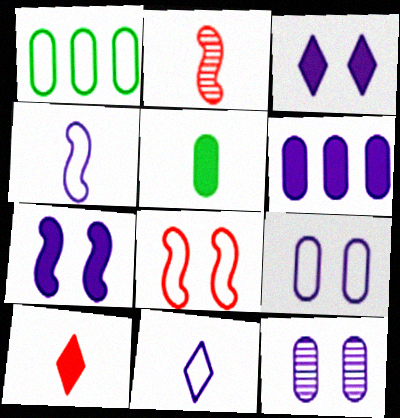[[1, 2, 3], 
[1, 8, 11], 
[2, 5, 11]]